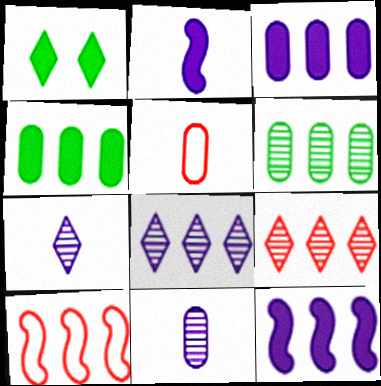[[1, 10, 11], 
[4, 8, 10]]